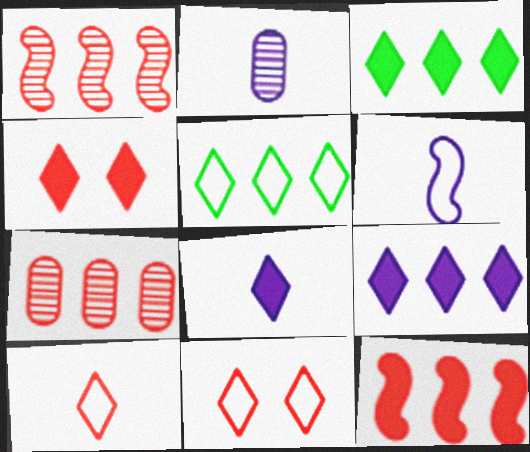[[2, 6, 8], 
[3, 4, 8]]